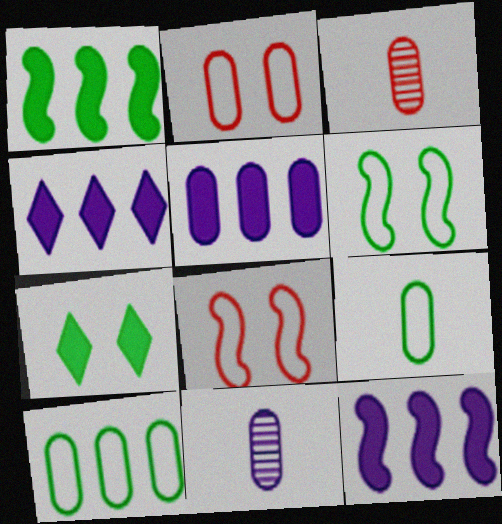[[3, 4, 6], 
[4, 5, 12]]